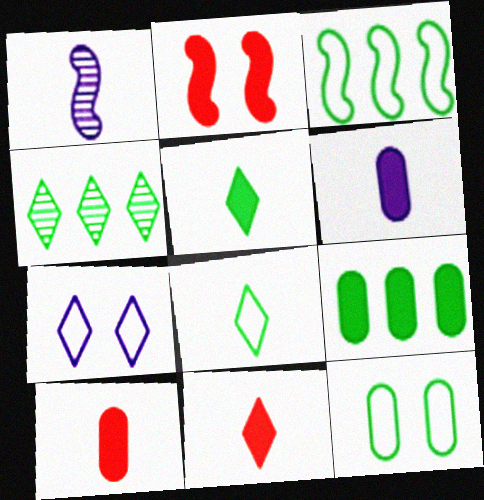[[1, 2, 3], 
[1, 8, 10], 
[3, 4, 9], 
[3, 8, 12], 
[4, 7, 11]]